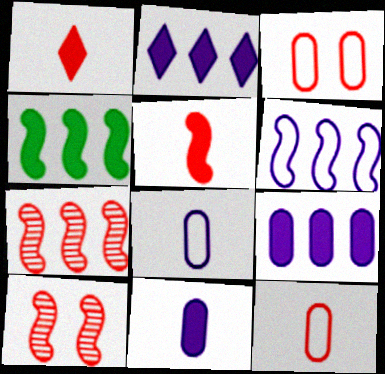[[1, 3, 7], 
[4, 6, 7]]